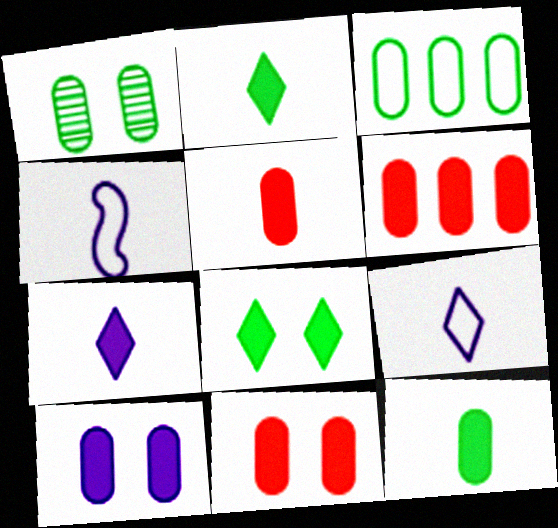[[1, 3, 12], 
[5, 6, 11], 
[6, 10, 12]]